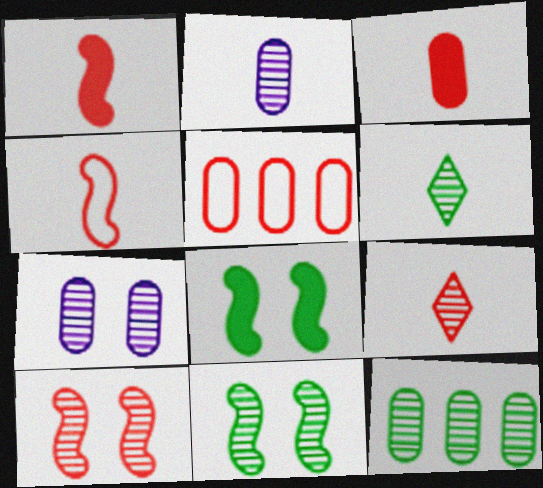[[3, 4, 9], 
[6, 11, 12]]